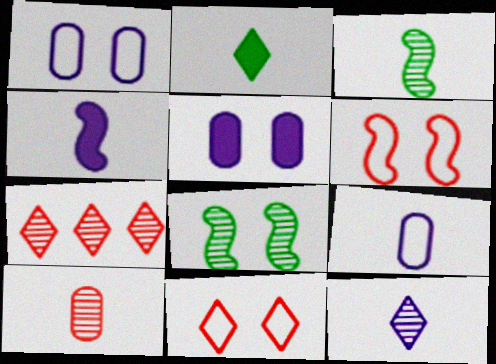[[3, 10, 12], 
[4, 9, 12], 
[5, 8, 11]]